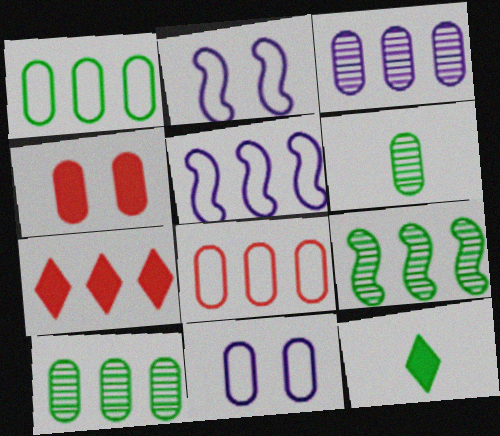[[2, 6, 7], 
[5, 7, 10]]